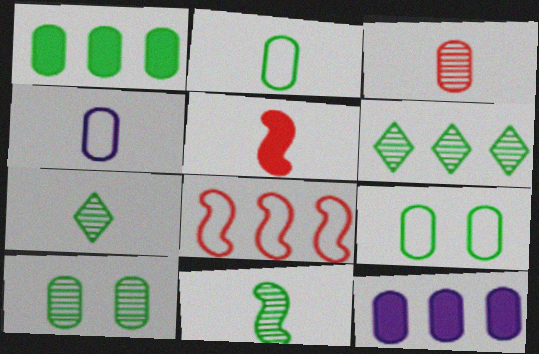[[1, 2, 10], 
[3, 9, 12], 
[4, 5, 7], 
[6, 8, 12], 
[6, 10, 11]]